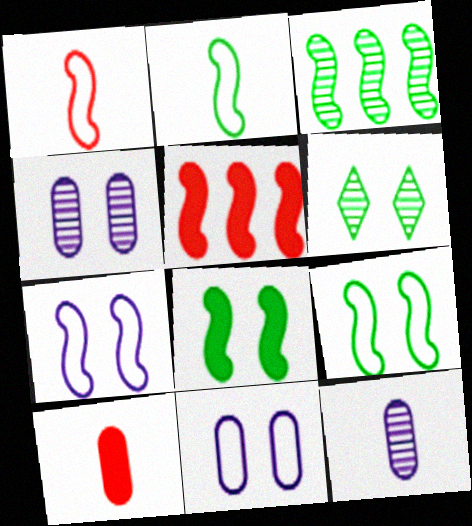[[2, 3, 8]]